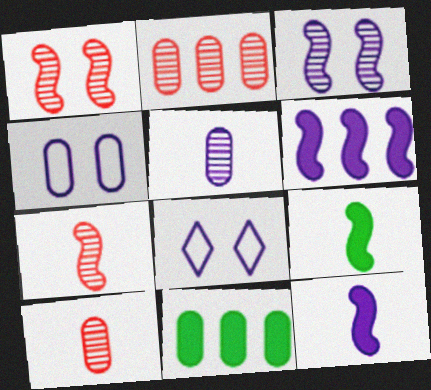[[2, 8, 9], 
[4, 10, 11], 
[5, 6, 8], 
[7, 8, 11]]